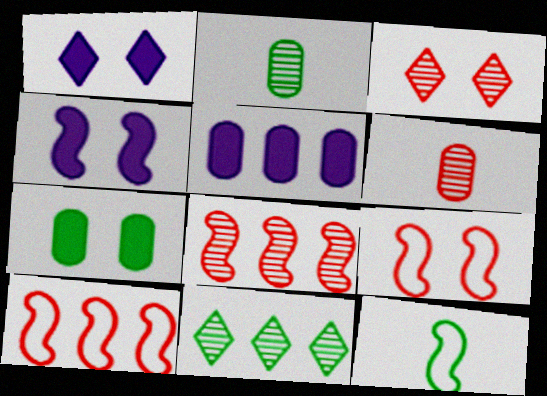[[1, 2, 10], 
[3, 5, 12], 
[3, 6, 8], 
[4, 8, 12], 
[5, 10, 11], 
[7, 11, 12]]